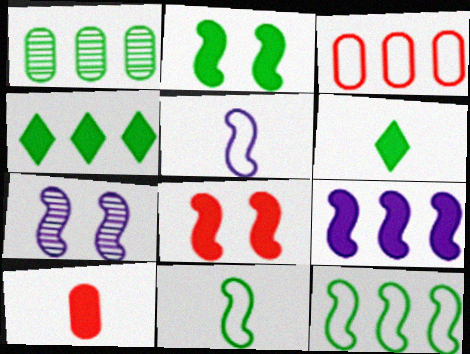[[1, 4, 12], 
[3, 6, 7], 
[5, 7, 9]]